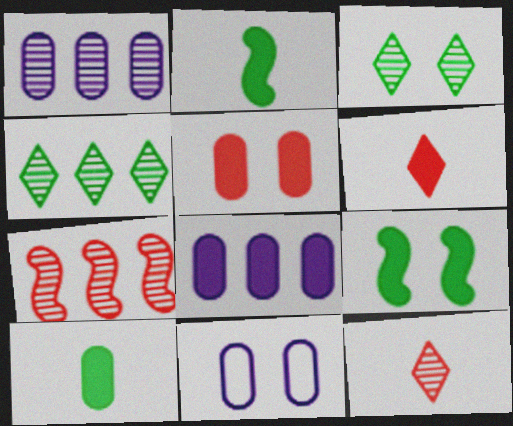[[1, 4, 7], 
[5, 8, 10], 
[6, 8, 9]]